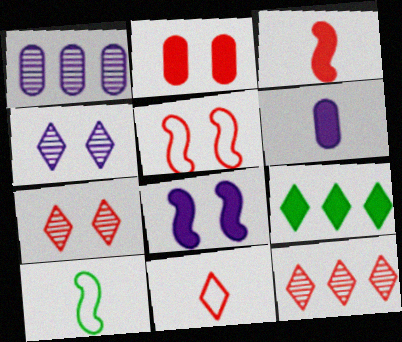[[2, 5, 7], 
[4, 9, 11]]